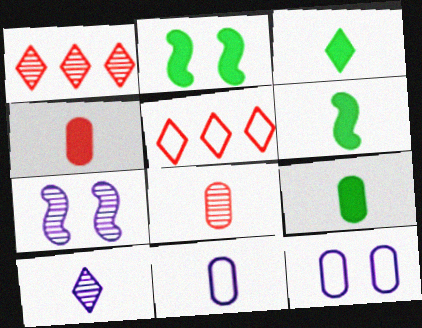[[1, 2, 11], 
[1, 6, 12], 
[3, 6, 9], 
[5, 7, 9], 
[8, 9, 11]]